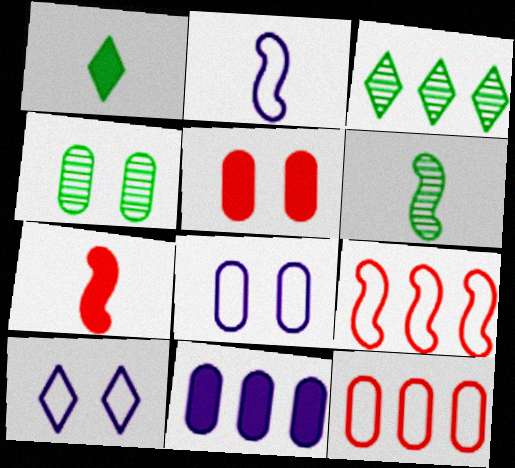[[2, 3, 5], 
[2, 6, 7], 
[3, 4, 6], 
[3, 7, 8], 
[3, 9, 11], 
[4, 5, 8]]